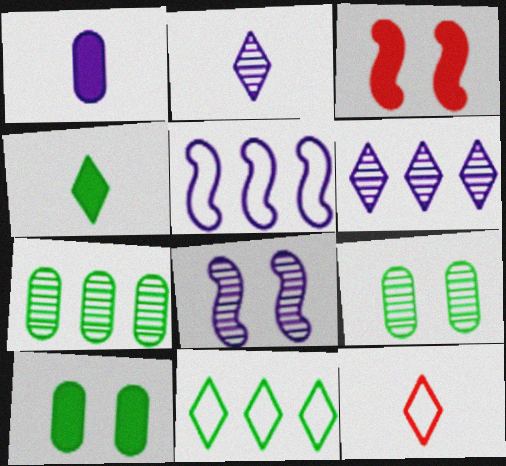[[2, 4, 12]]